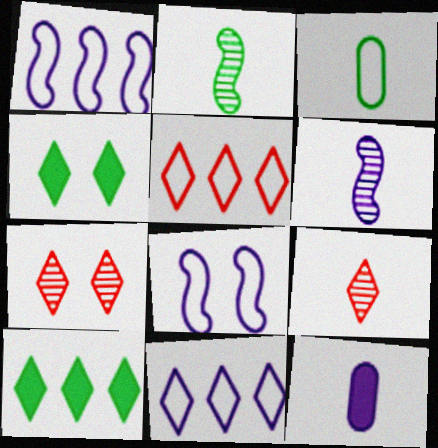[[3, 5, 8], 
[4, 9, 11]]